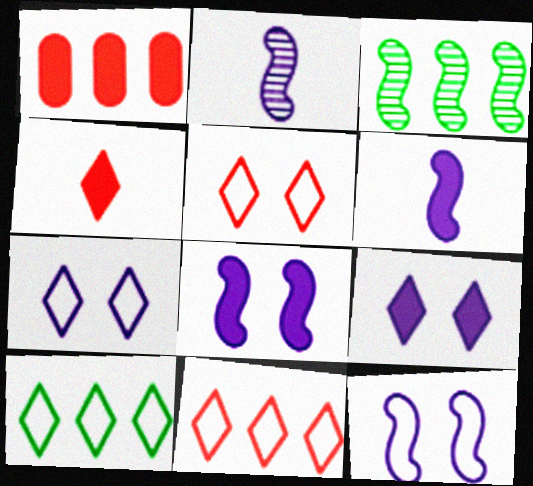[]